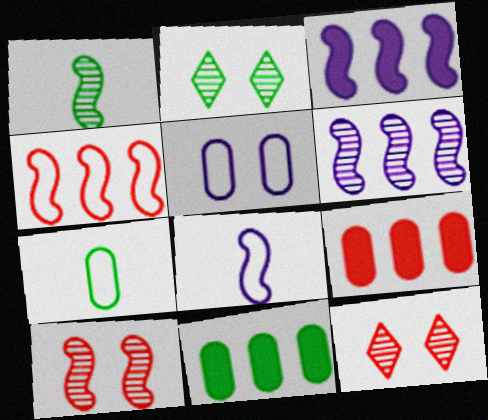[[1, 6, 10], 
[2, 8, 9], 
[3, 7, 12], 
[8, 11, 12]]